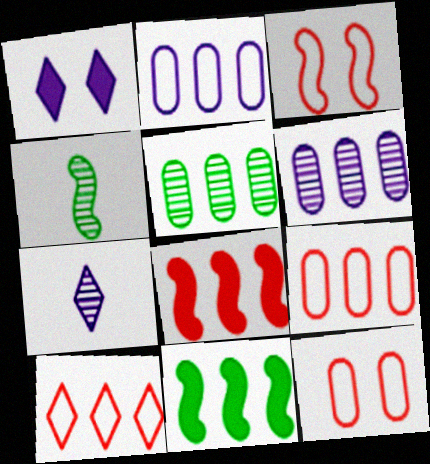[[1, 4, 9], 
[6, 10, 11], 
[7, 11, 12]]